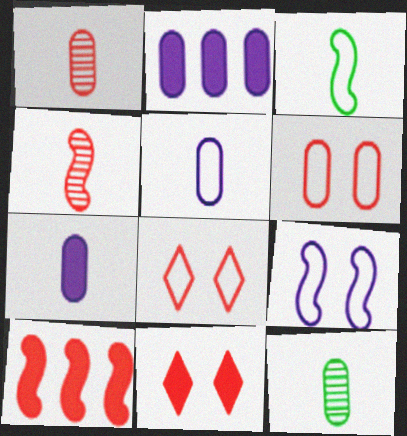[[1, 8, 10], 
[2, 6, 12]]